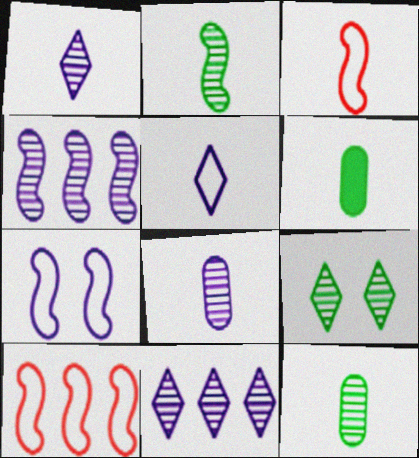[[1, 3, 6]]